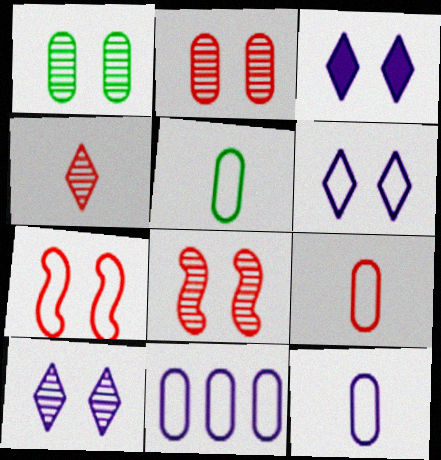[[1, 3, 7], 
[1, 8, 10], 
[3, 6, 10], 
[5, 9, 12]]